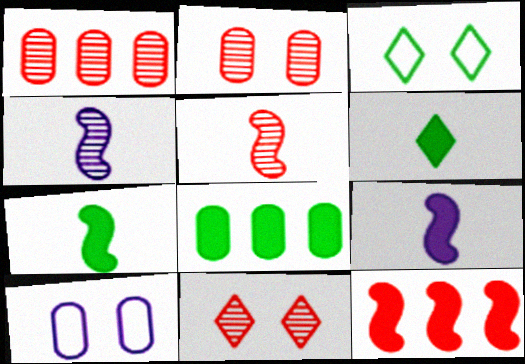[[1, 3, 9], 
[1, 5, 11]]